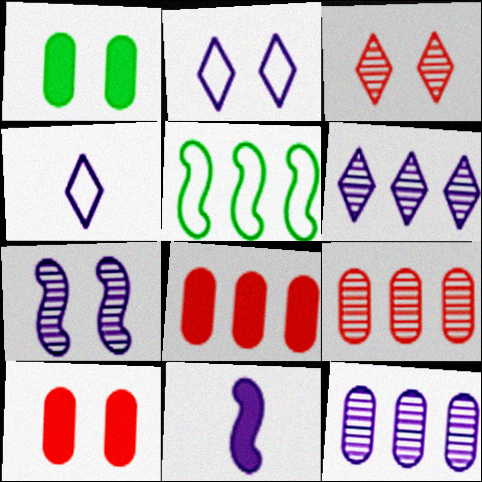[[2, 11, 12], 
[5, 6, 8]]